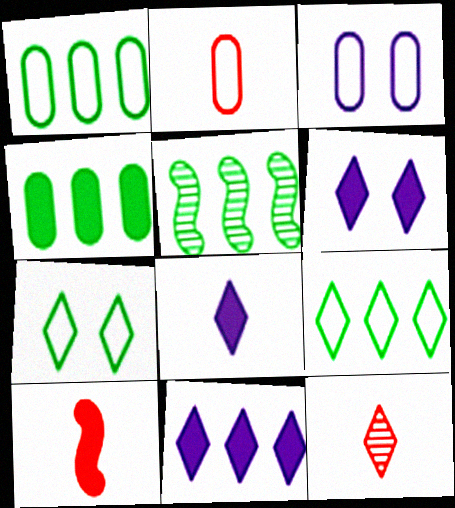[[1, 2, 3], 
[2, 5, 6], 
[2, 10, 12], 
[4, 5, 9], 
[4, 6, 10], 
[6, 8, 11], 
[6, 9, 12], 
[7, 11, 12]]